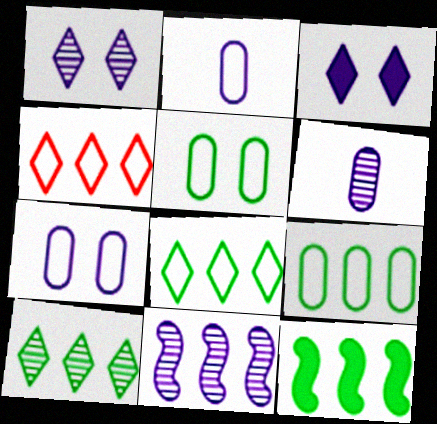[[1, 6, 11], 
[2, 3, 11], 
[9, 10, 12]]